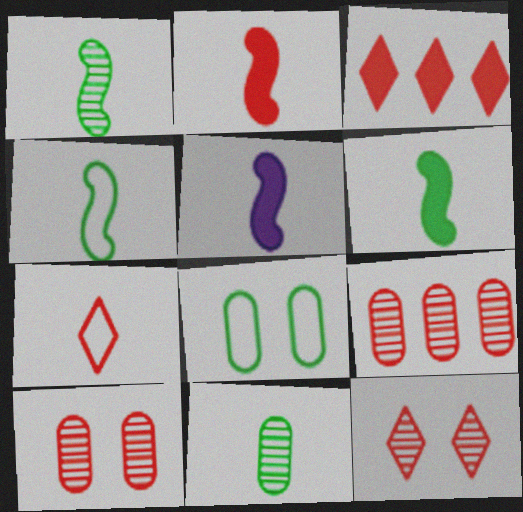[[1, 4, 6], 
[2, 5, 6], 
[3, 7, 12], 
[5, 7, 11]]